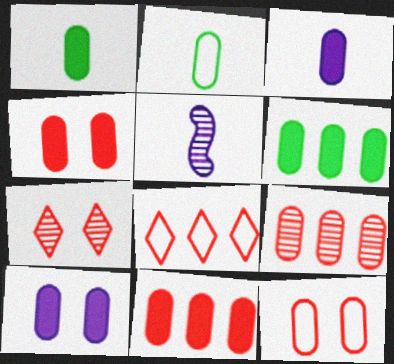[[1, 10, 11], 
[2, 9, 10], 
[3, 4, 6]]